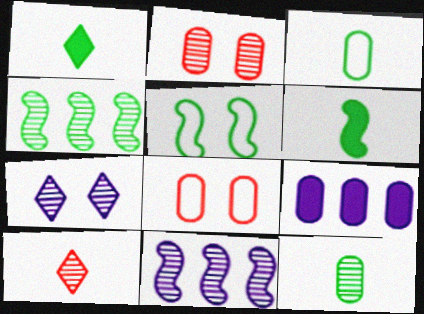[[1, 8, 11], 
[2, 3, 9], 
[4, 5, 6], 
[5, 9, 10], 
[8, 9, 12]]